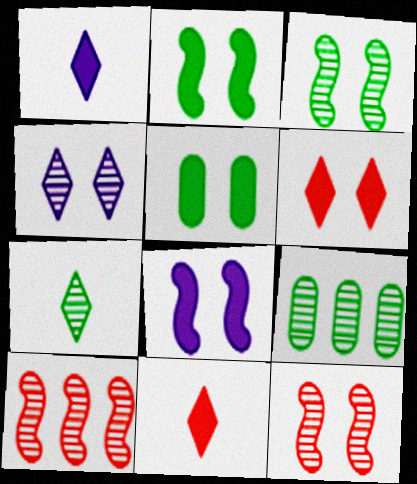[[3, 7, 9], 
[5, 6, 8]]